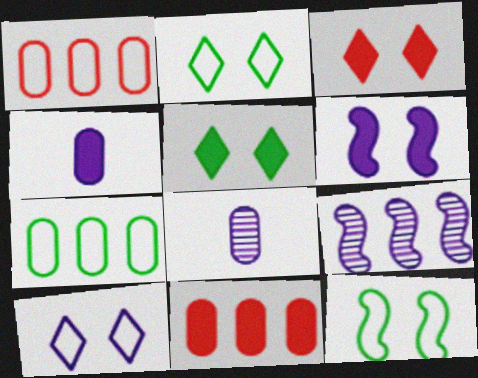[[4, 9, 10]]